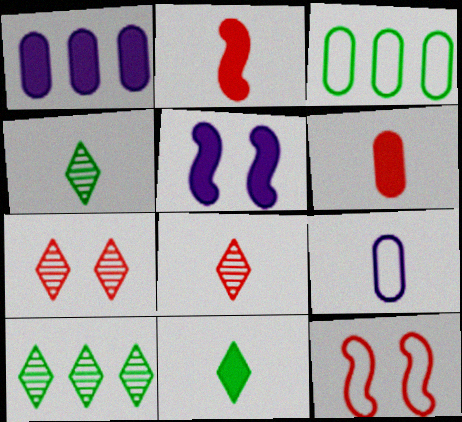[[1, 4, 12], 
[2, 4, 9], 
[3, 5, 8]]